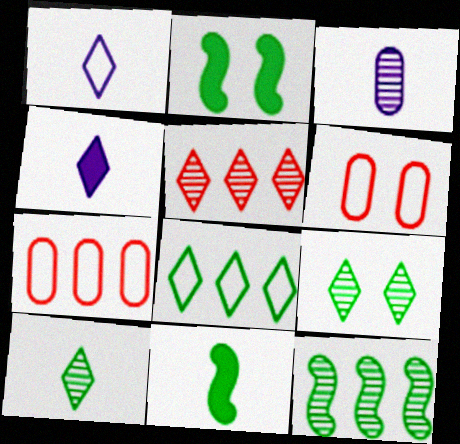[[4, 6, 12]]